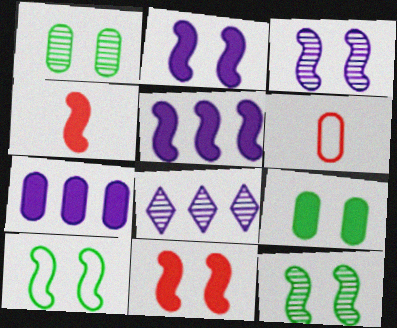[[1, 6, 7], 
[3, 10, 11]]